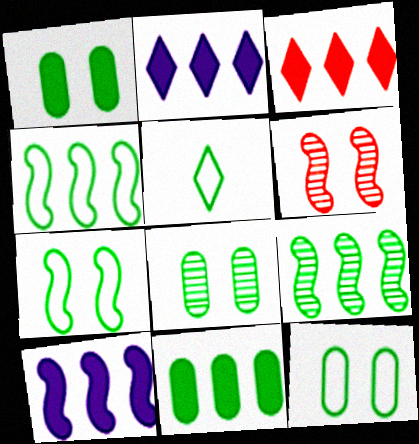[[1, 5, 9], 
[1, 8, 12], 
[3, 10, 11], 
[4, 5, 12]]